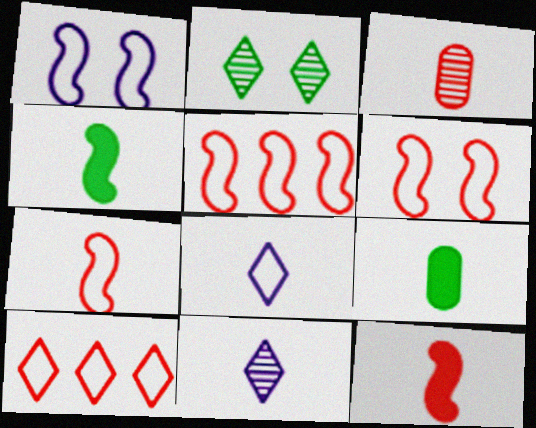[[3, 4, 8], 
[5, 6, 7], 
[7, 9, 11]]